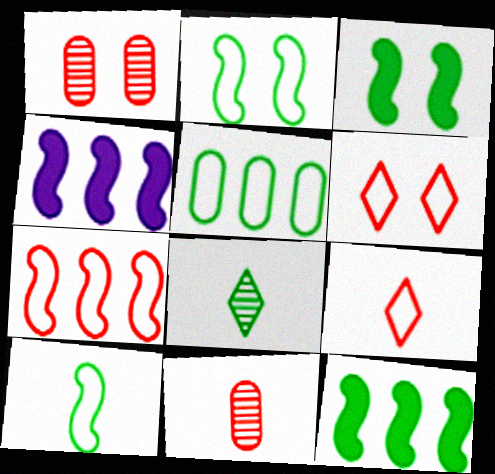[[3, 5, 8]]